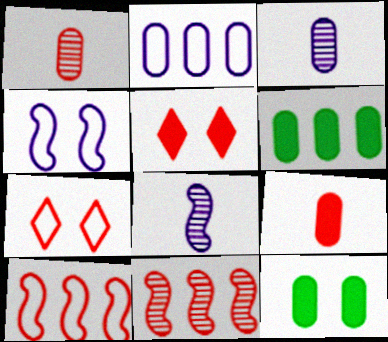[[1, 2, 12], 
[1, 5, 10], 
[6, 7, 8], 
[7, 9, 11]]